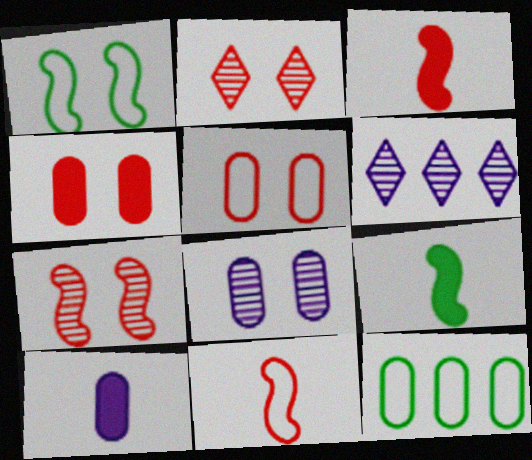[[5, 6, 9]]